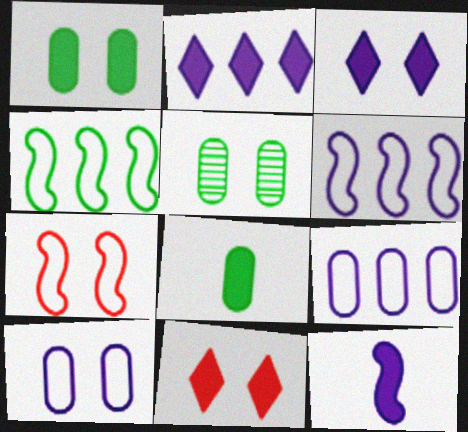[[3, 5, 7]]